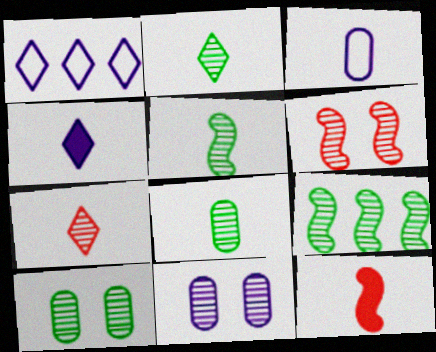[[1, 10, 12], 
[2, 3, 12], 
[2, 5, 8], 
[2, 9, 10], 
[7, 9, 11]]